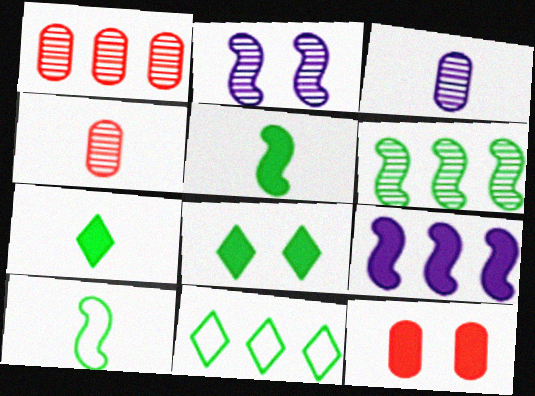[[1, 9, 11], 
[7, 9, 12]]